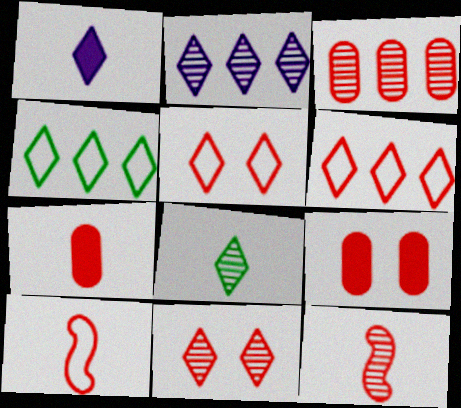[[1, 4, 11], 
[2, 8, 11], 
[3, 11, 12], 
[6, 9, 12]]